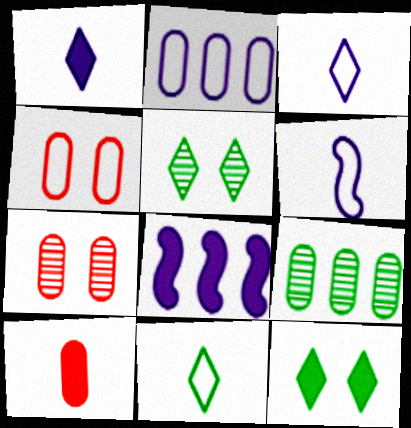[[7, 8, 11], 
[8, 10, 12]]